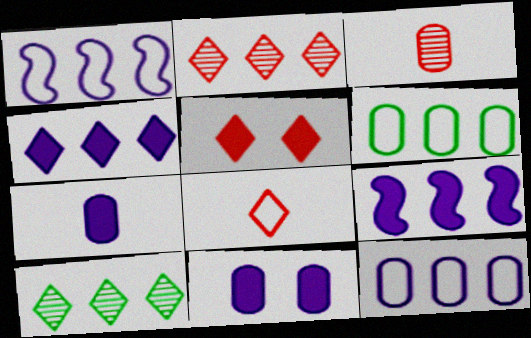[[2, 5, 8], 
[2, 6, 9], 
[3, 6, 11]]